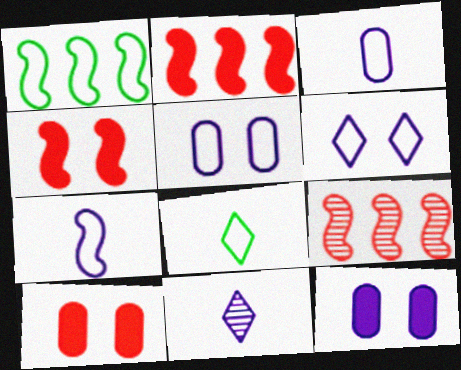[[1, 10, 11], 
[8, 9, 12]]